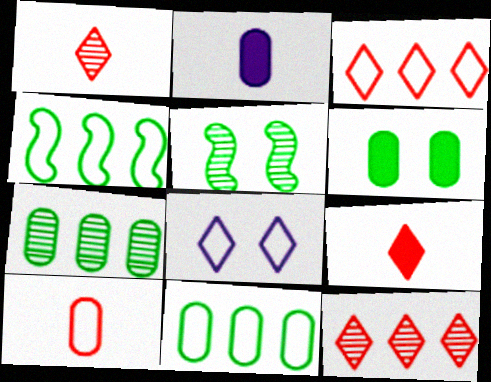[[2, 3, 5], 
[4, 8, 10]]